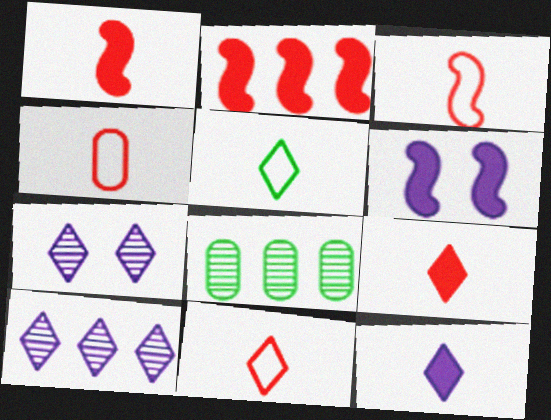[[3, 4, 11], 
[6, 8, 11]]